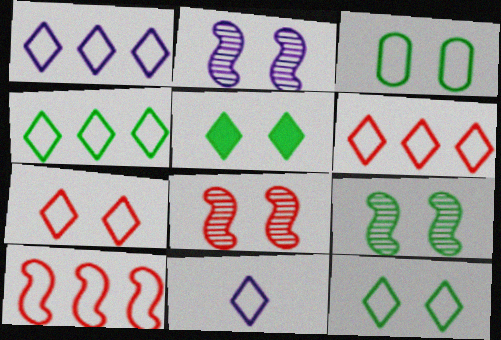[[1, 4, 6], 
[2, 8, 9], 
[3, 5, 9], 
[3, 10, 11], 
[4, 7, 11], 
[6, 11, 12]]